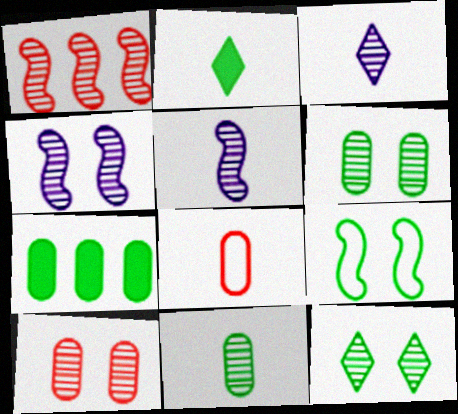[[1, 3, 6], 
[2, 5, 8], 
[4, 10, 12]]